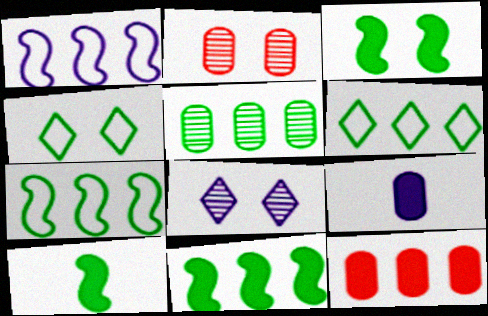[[1, 8, 9], 
[3, 10, 11], 
[4, 5, 10], 
[5, 6, 11]]